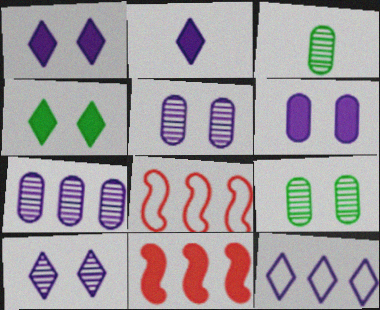[[1, 3, 8], 
[2, 8, 9], 
[2, 10, 12]]